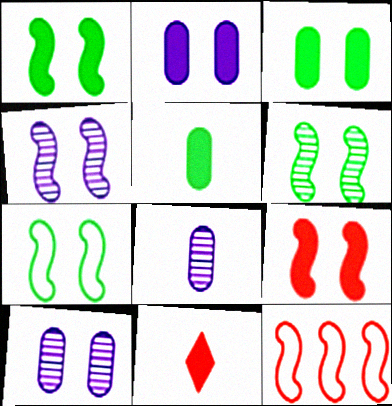[[1, 6, 7], 
[4, 7, 9]]